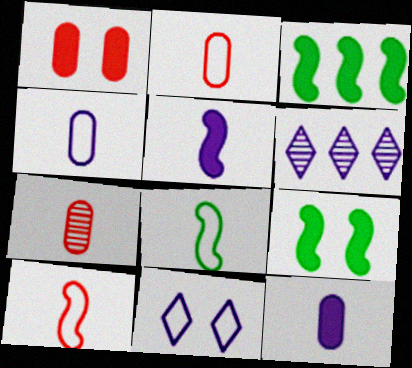[[1, 6, 8], 
[2, 6, 9], 
[3, 7, 11]]